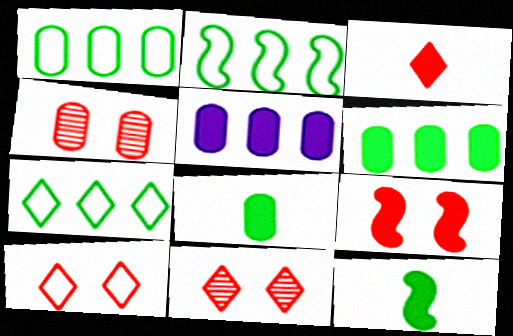[[1, 2, 7], 
[4, 9, 10]]